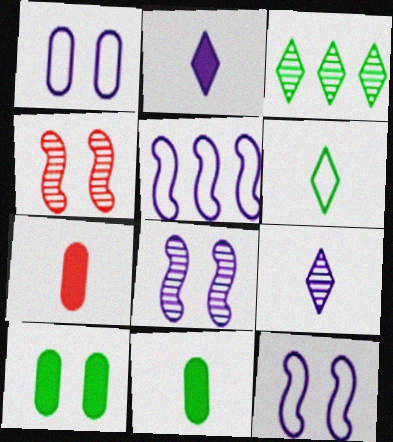[[3, 7, 12]]